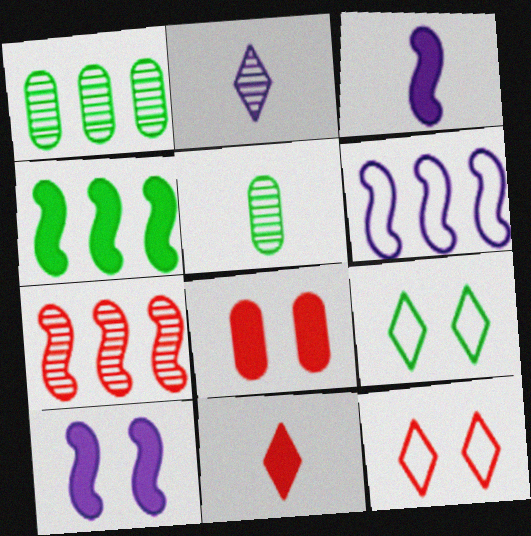[[1, 3, 12], 
[4, 5, 9], 
[4, 6, 7]]